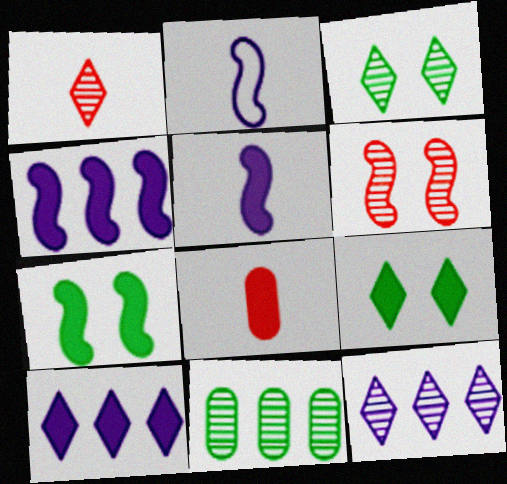[[1, 3, 12], 
[4, 8, 9], 
[7, 8, 10]]